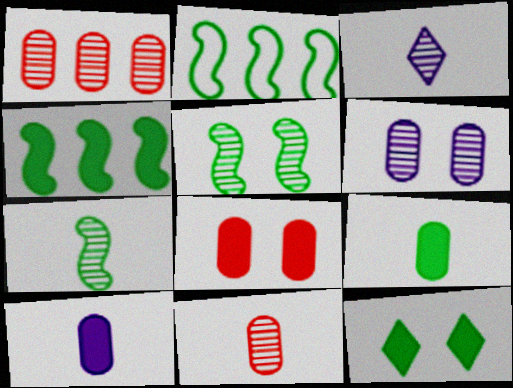[[1, 3, 5], 
[2, 3, 8], 
[3, 7, 11], 
[4, 9, 12]]